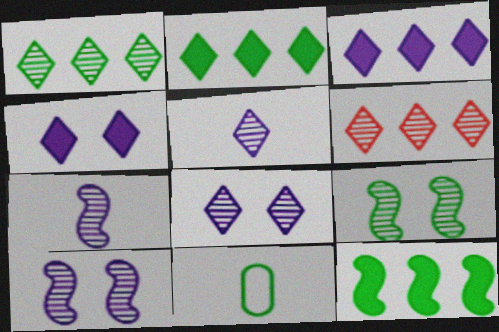[[2, 9, 11]]